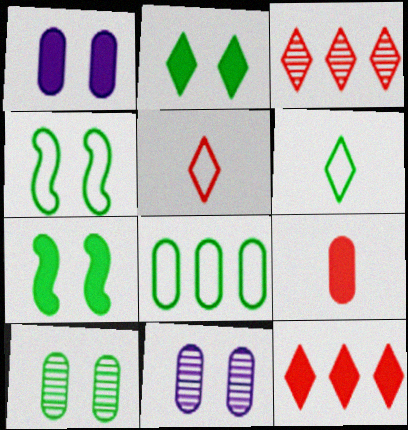[[2, 4, 10], 
[4, 6, 8], 
[8, 9, 11]]